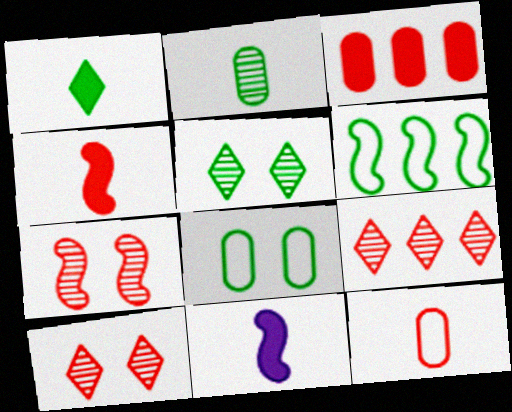[[6, 7, 11], 
[8, 9, 11]]